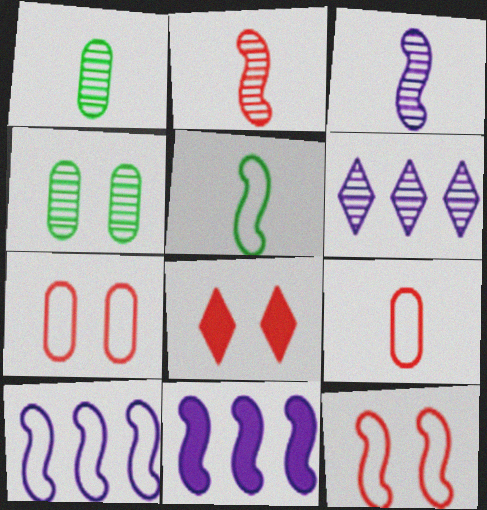[[1, 8, 10], 
[2, 4, 6], 
[5, 10, 12]]